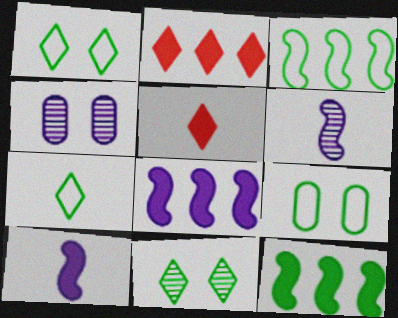[[2, 6, 9], 
[3, 4, 5], 
[3, 7, 9]]